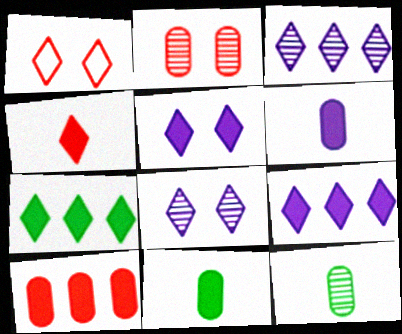[[4, 5, 7]]